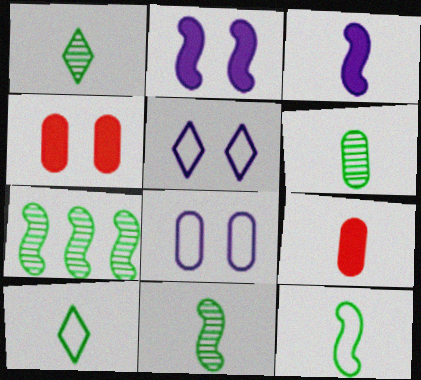[[1, 6, 11], 
[5, 7, 9]]